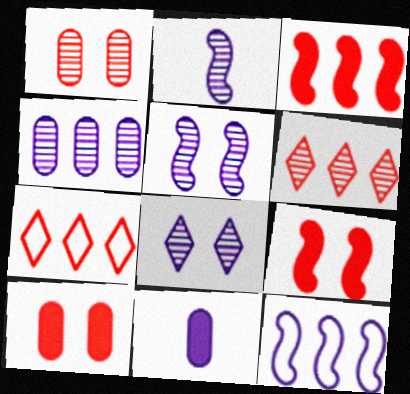[[2, 4, 8], 
[8, 11, 12]]